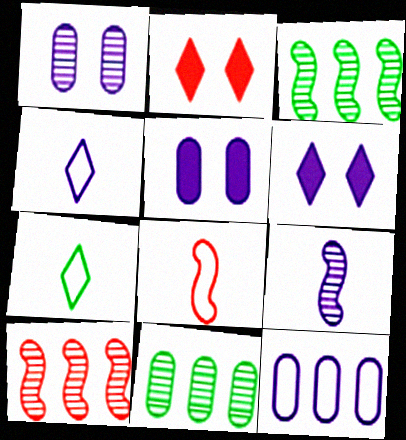[[5, 7, 10], 
[6, 8, 11], 
[6, 9, 12]]